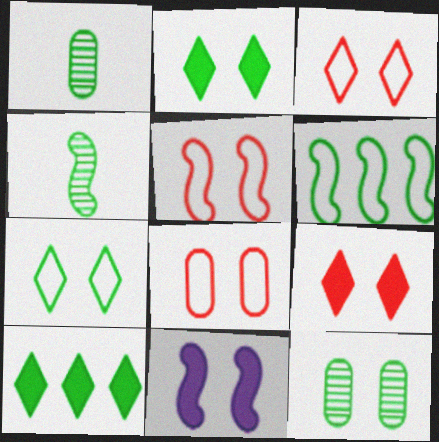[[1, 2, 6], 
[3, 5, 8], 
[3, 11, 12]]